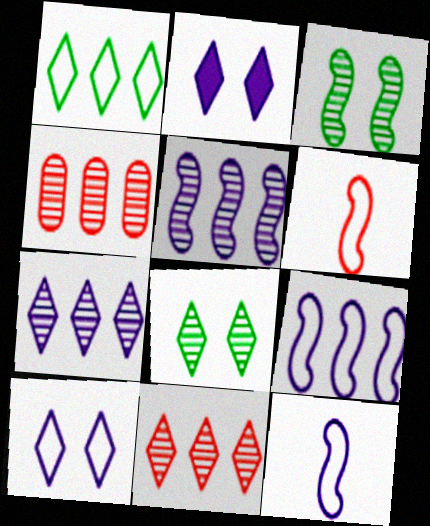[]